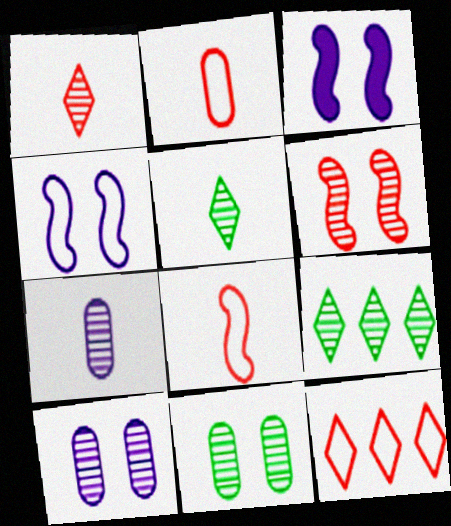[[2, 3, 9], 
[6, 7, 9]]